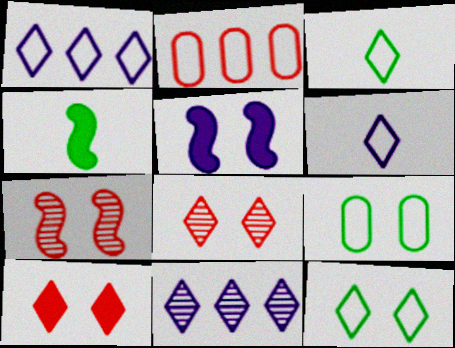[[3, 10, 11], 
[5, 8, 9]]